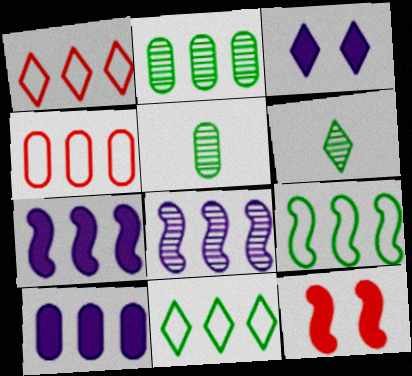[[1, 2, 7], 
[1, 3, 6], 
[2, 4, 10]]